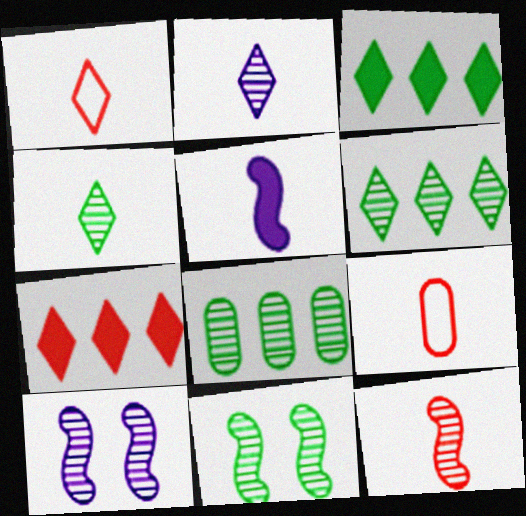[[3, 9, 10], 
[4, 5, 9], 
[4, 8, 11]]